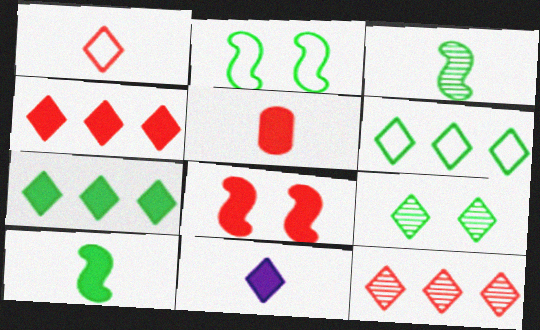[[4, 5, 8], 
[5, 10, 11]]